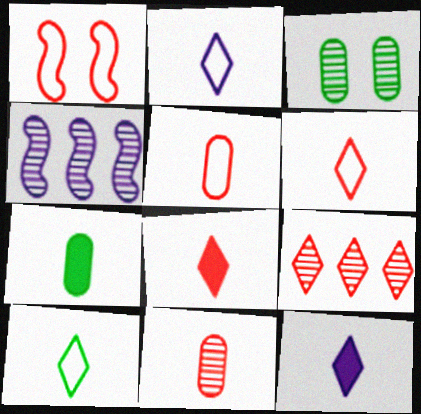[[2, 6, 10]]